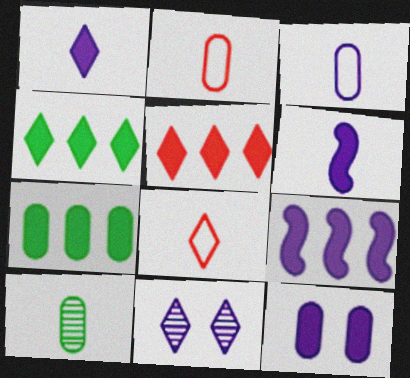[[1, 9, 12], 
[3, 9, 11], 
[4, 8, 11], 
[5, 7, 9], 
[6, 8, 10]]